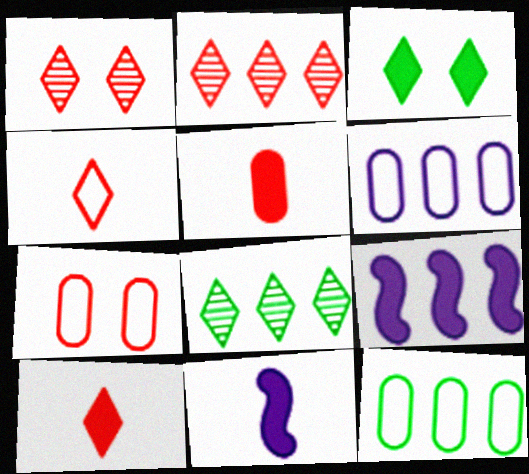[[1, 11, 12], 
[2, 9, 12], 
[3, 5, 9], 
[7, 8, 11]]